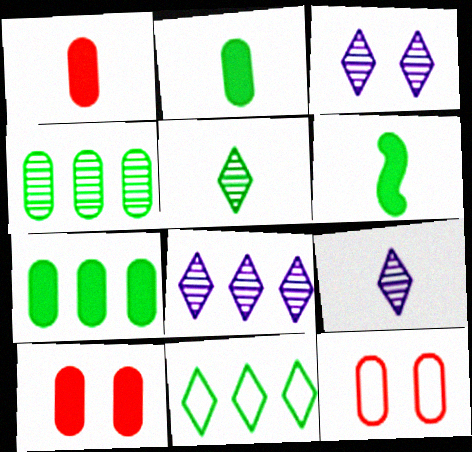[[3, 8, 9], 
[6, 8, 12]]